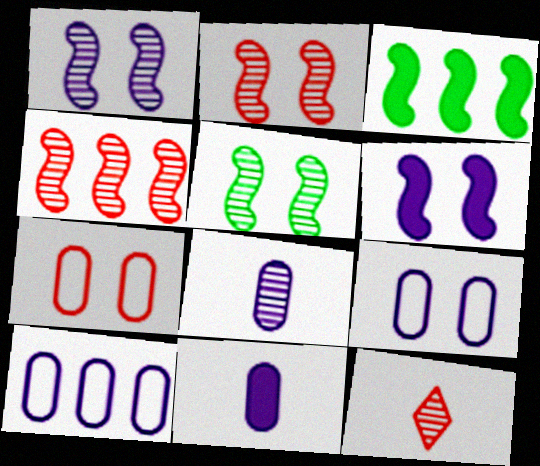[[1, 2, 5], 
[3, 9, 12]]